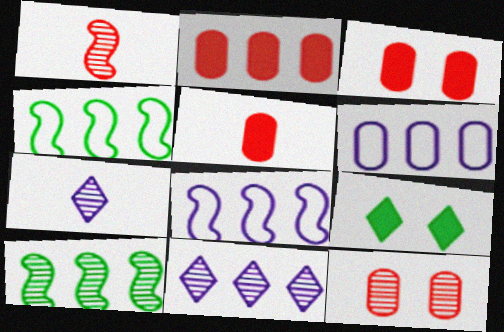[[1, 6, 9], 
[2, 3, 5], 
[2, 4, 11], 
[3, 4, 7], 
[7, 10, 12]]